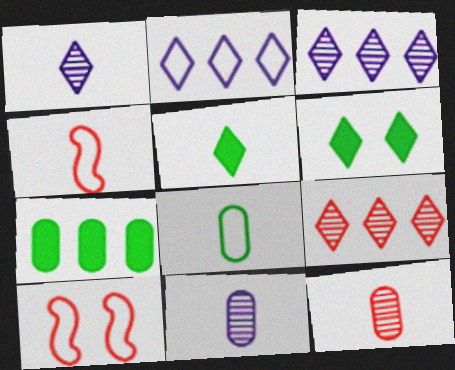[[1, 7, 10], 
[2, 8, 10], 
[4, 5, 11]]